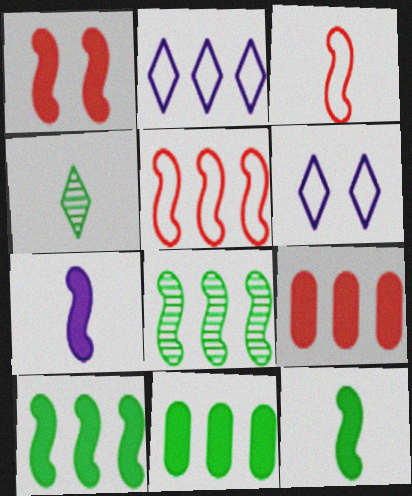[[1, 7, 10], 
[2, 8, 9]]